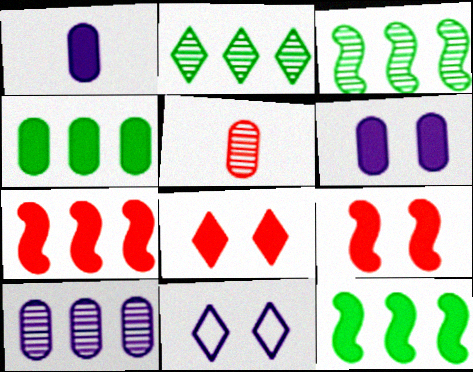[[1, 8, 12], 
[5, 11, 12]]